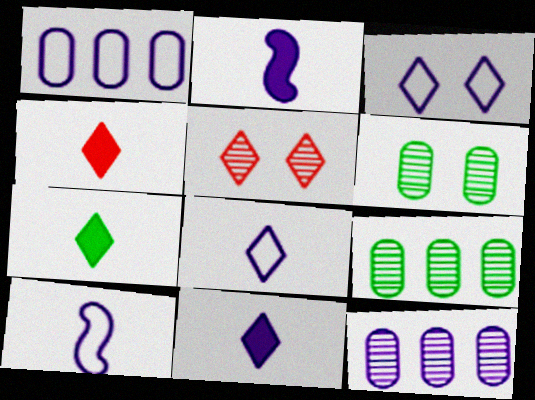[[1, 3, 10], 
[2, 3, 12], 
[4, 7, 11]]